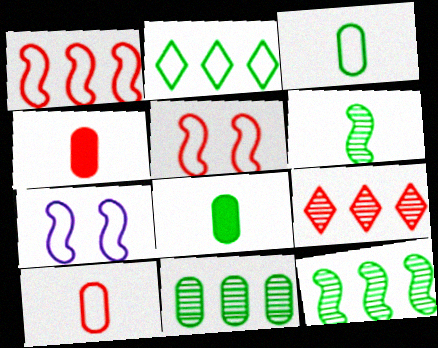[[2, 7, 10], 
[4, 5, 9], 
[7, 8, 9]]